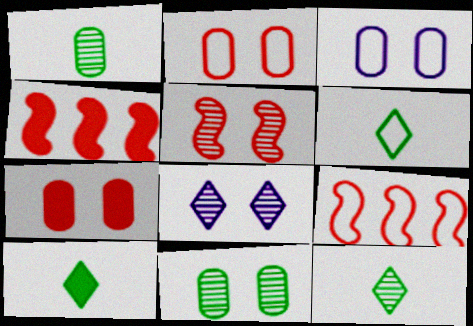[[3, 4, 12], 
[3, 6, 9], 
[3, 7, 11], 
[5, 8, 11], 
[6, 10, 12]]